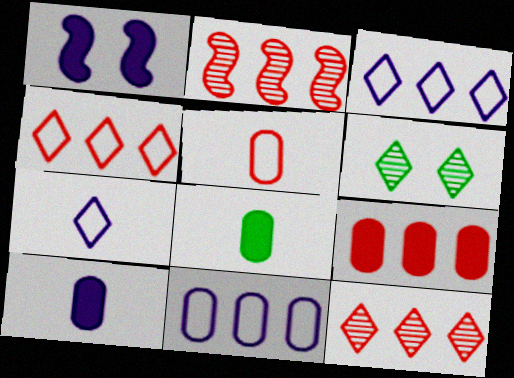[[2, 4, 9]]